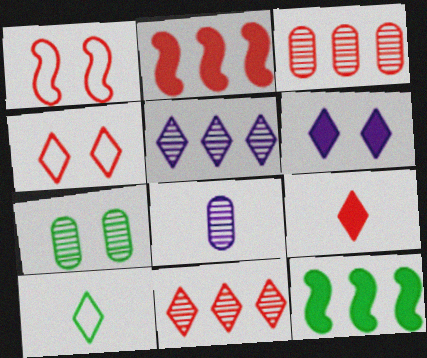[[1, 3, 9], 
[1, 6, 7], 
[3, 7, 8], 
[4, 8, 12], 
[4, 9, 11], 
[6, 10, 11], 
[7, 10, 12]]